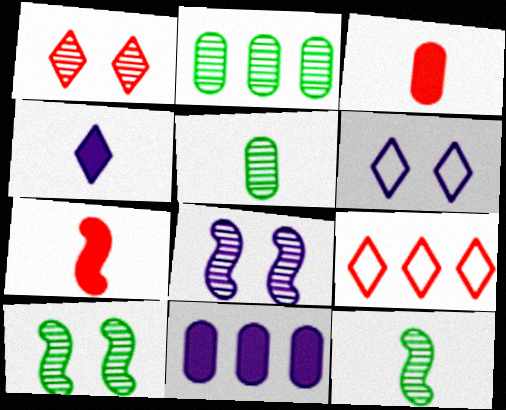[[2, 6, 7]]